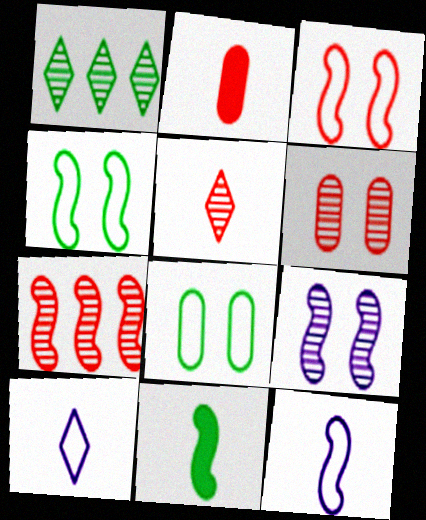[[1, 8, 11], 
[5, 6, 7]]